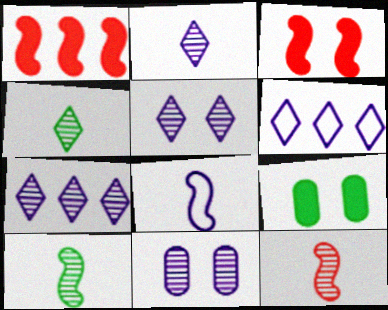[[2, 5, 7], 
[6, 9, 12]]